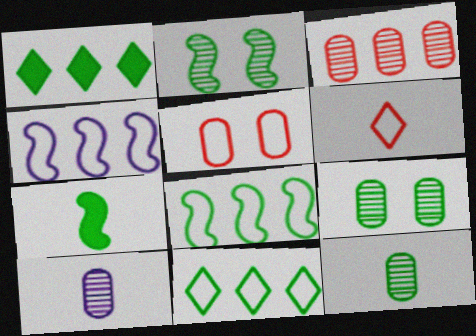[[1, 3, 4], 
[2, 7, 8], 
[3, 9, 10], 
[6, 7, 10], 
[7, 9, 11]]